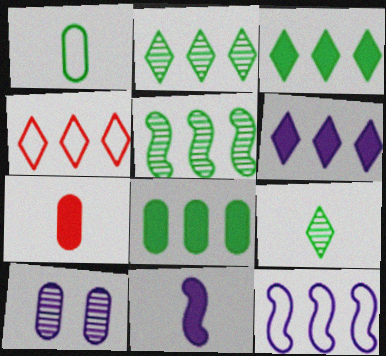[[2, 4, 6]]